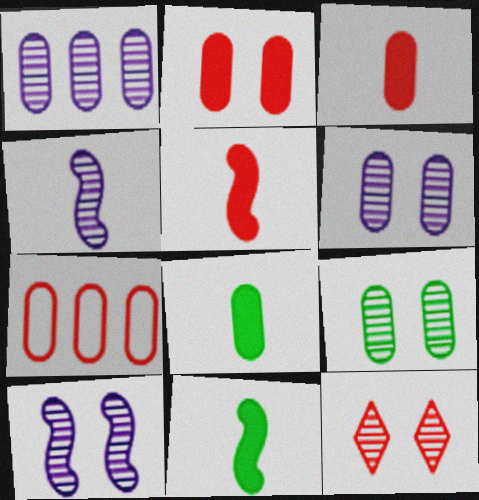[[5, 7, 12], 
[6, 7, 8], 
[9, 10, 12]]